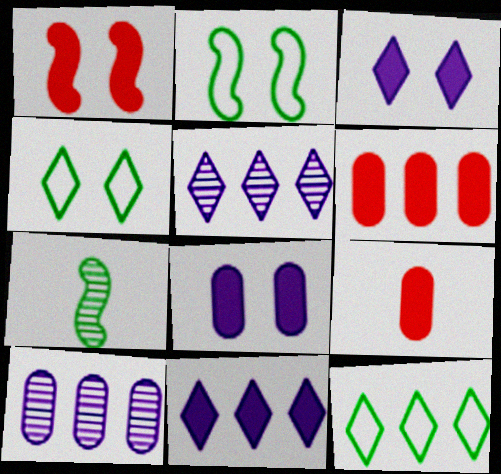[[2, 5, 9]]